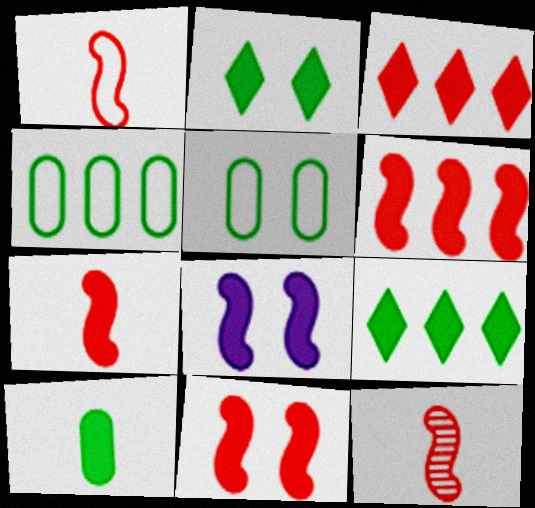[[1, 7, 12], 
[3, 8, 10], 
[6, 7, 11]]